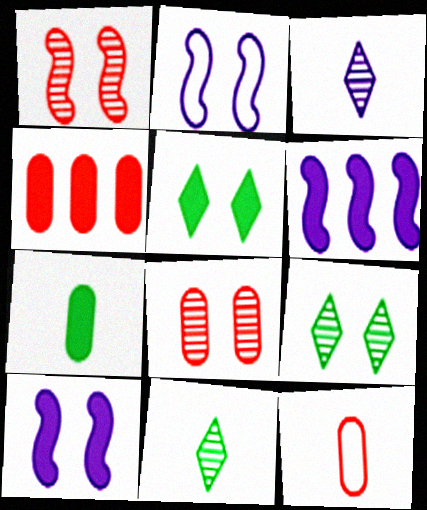[[2, 4, 11], 
[2, 5, 8], 
[4, 8, 12], 
[6, 9, 12]]